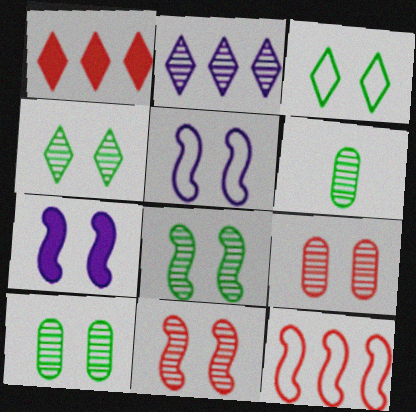[[1, 5, 6], 
[2, 6, 11], 
[3, 7, 9], 
[4, 8, 10]]